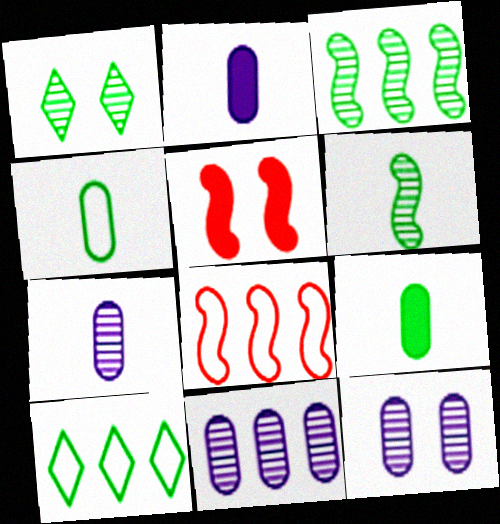[[1, 2, 8], 
[5, 7, 10], 
[7, 11, 12]]